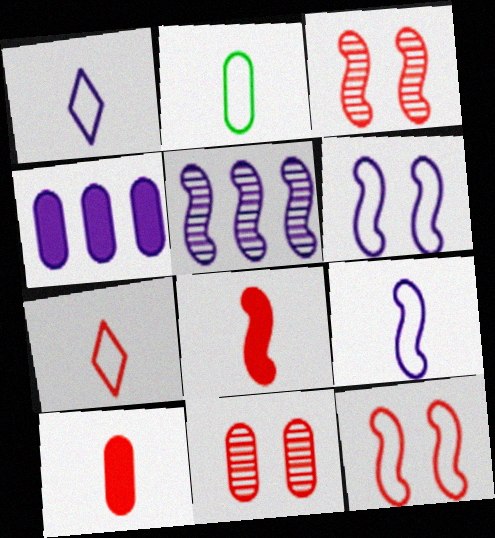[[2, 4, 11], 
[2, 7, 9]]